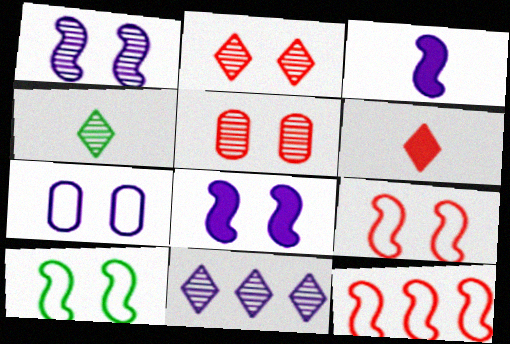[[2, 4, 11], 
[3, 7, 11], 
[5, 6, 12]]